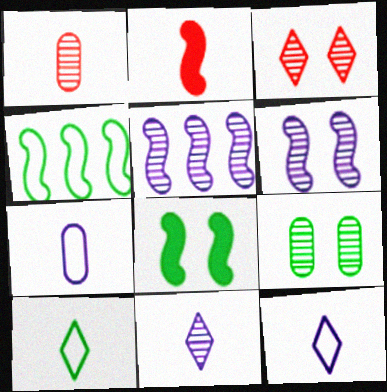[[2, 4, 6], 
[3, 6, 9]]